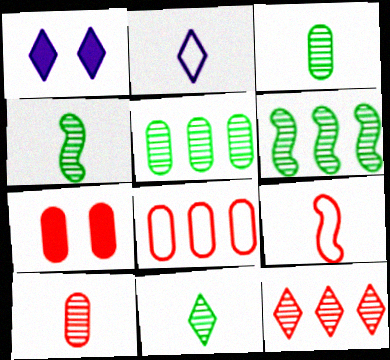[[1, 4, 8], 
[1, 5, 9], 
[2, 6, 7], 
[3, 4, 11], 
[7, 8, 10], 
[7, 9, 12]]